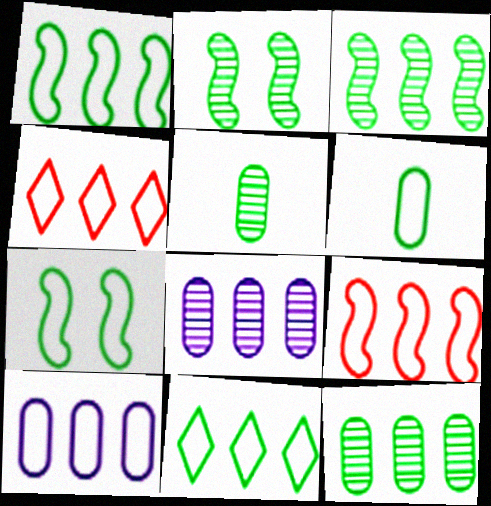[[1, 4, 10], 
[6, 7, 11], 
[9, 10, 11]]